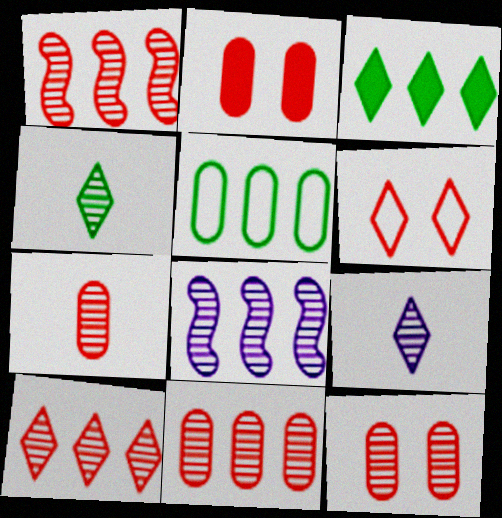[[1, 10, 11], 
[3, 6, 9], 
[4, 8, 12], 
[7, 11, 12]]